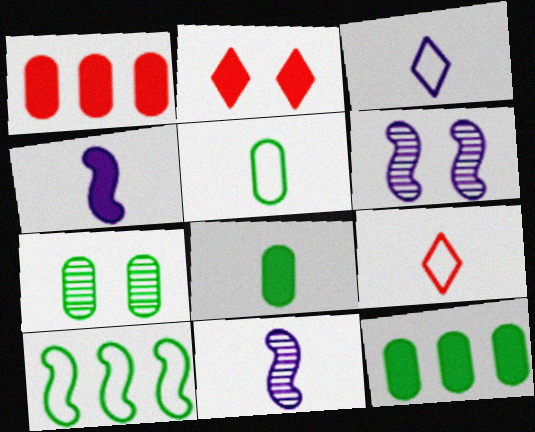[[2, 4, 12], 
[5, 7, 12], 
[6, 9, 12], 
[8, 9, 11]]